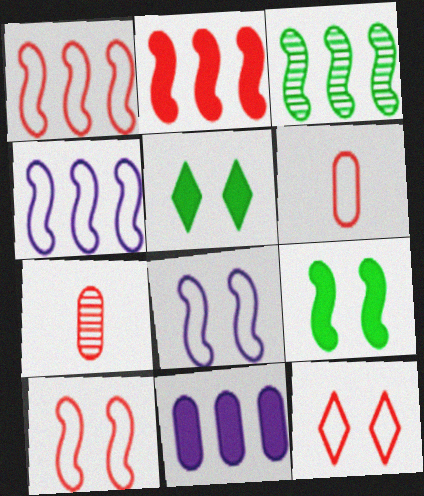[[1, 6, 12], 
[2, 3, 4], 
[2, 7, 12], 
[4, 5, 7]]